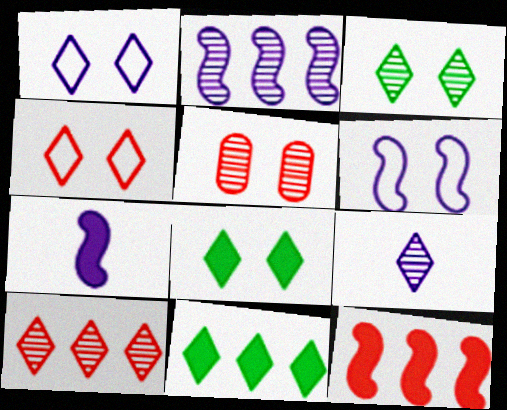[[2, 6, 7], 
[3, 9, 10], 
[4, 9, 11], 
[5, 6, 8]]